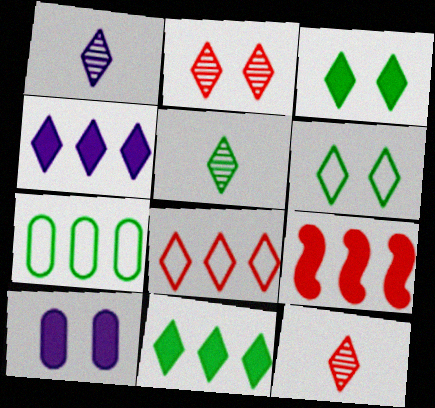[[1, 3, 8], 
[1, 5, 12], 
[4, 6, 12], 
[5, 6, 11]]